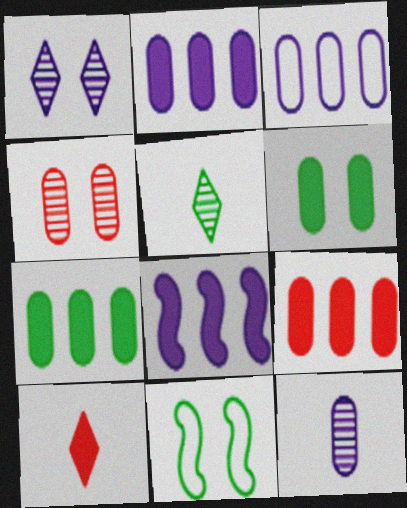[[2, 7, 9], 
[5, 7, 11], 
[6, 8, 10]]